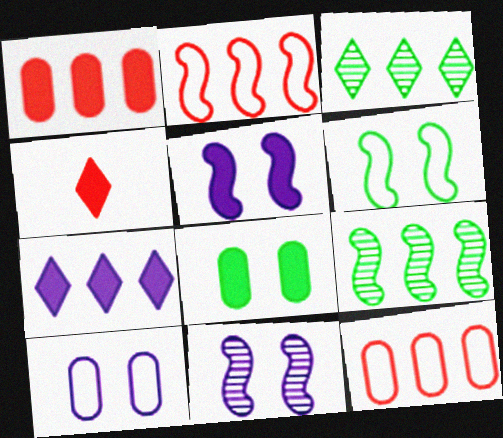[[4, 9, 10], 
[7, 9, 12]]